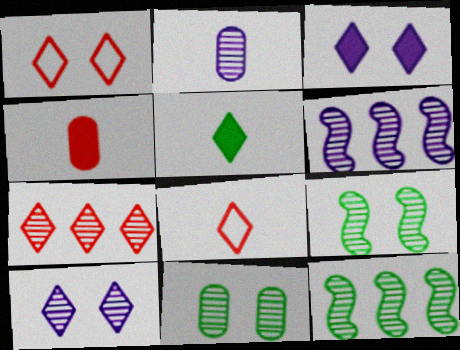[[2, 6, 10], 
[2, 7, 9]]